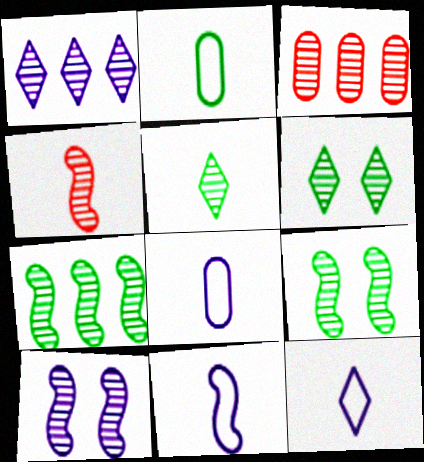[[1, 3, 7], 
[3, 5, 10], 
[4, 7, 10], 
[8, 11, 12]]